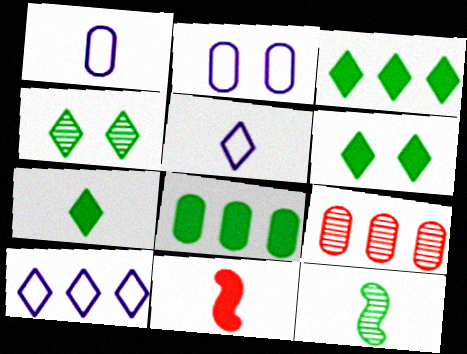[[3, 6, 7]]